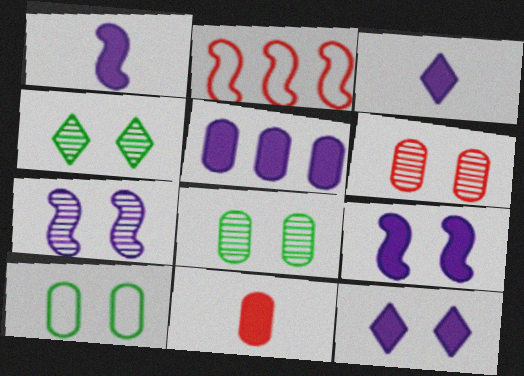[[1, 5, 12], 
[2, 3, 8], 
[3, 5, 9], 
[4, 6, 7]]